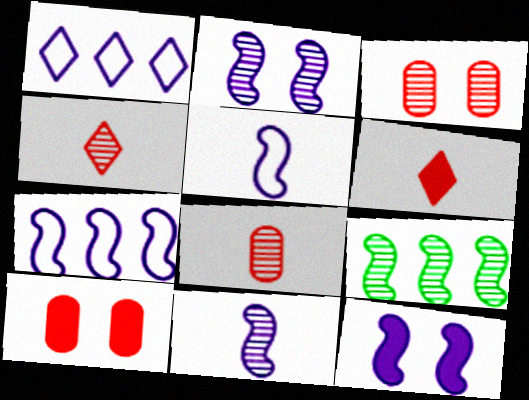[[7, 11, 12]]